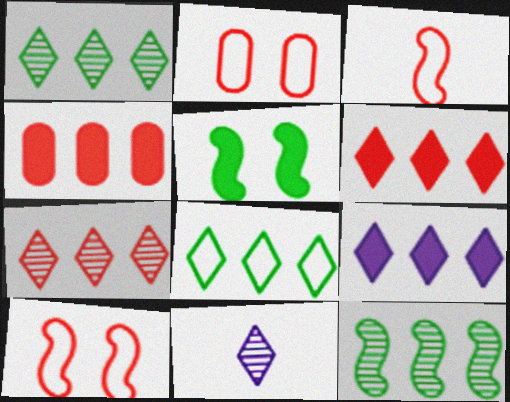[[7, 8, 9]]